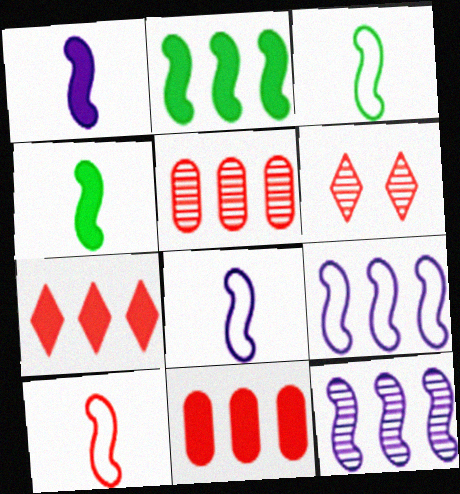[[3, 8, 10], 
[6, 10, 11]]